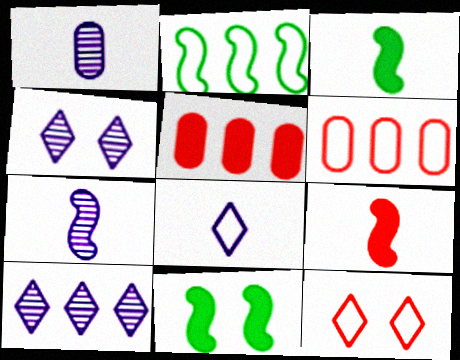[[2, 5, 10], 
[3, 4, 6]]